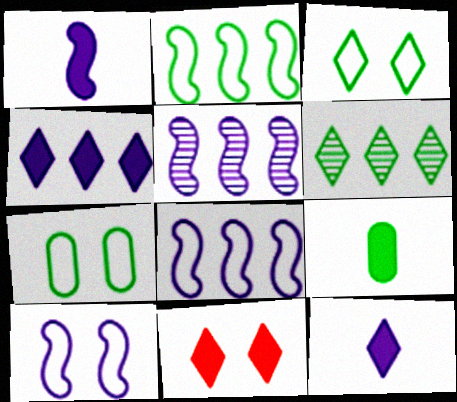[[1, 5, 10]]